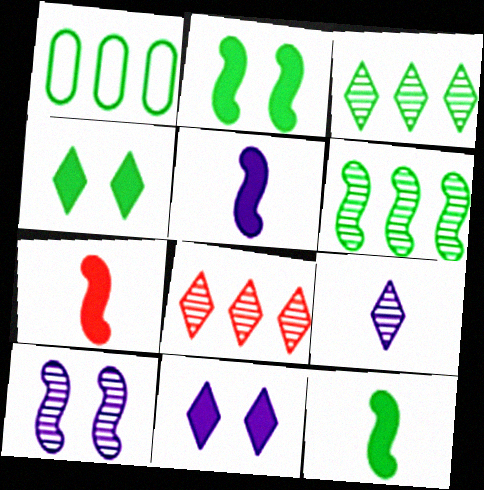[[5, 7, 12]]